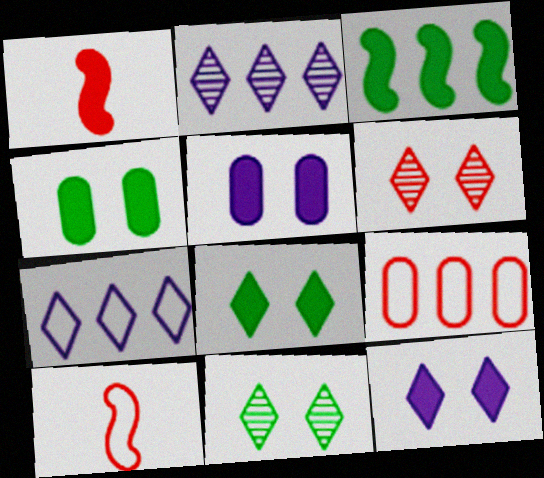[[1, 6, 9], 
[2, 3, 9], 
[2, 4, 10]]